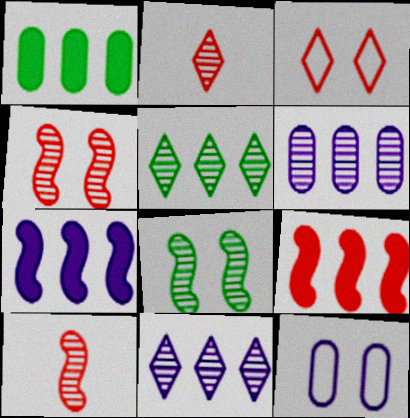[[2, 6, 8]]